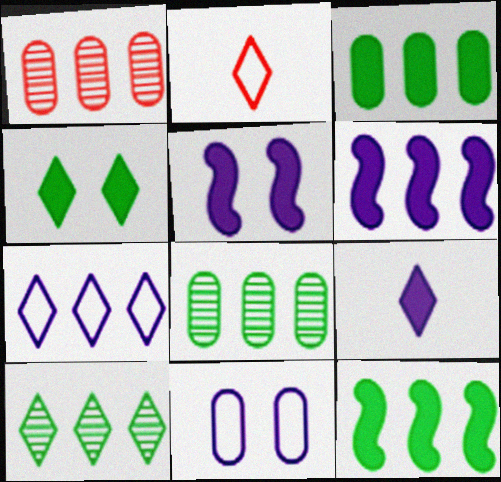[[1, 7, 12], 
[2, 5, 8]]